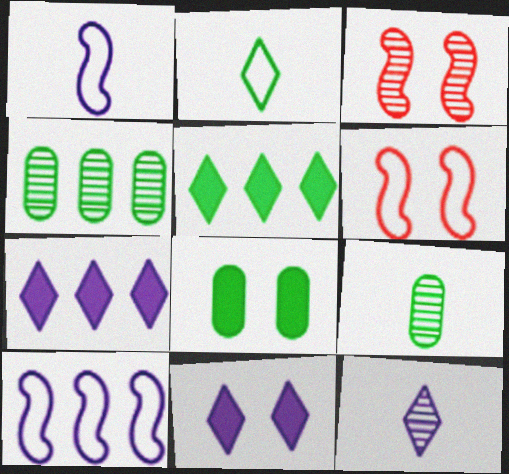[[3, 4, 12], 
[6, 7, 9]]